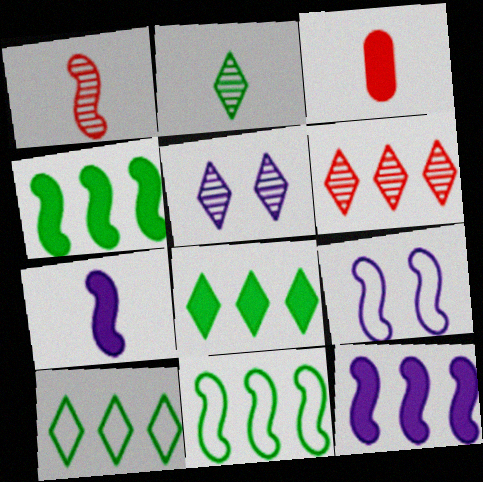[[1, 4, 9], 
[2, 5, 6], 
[3, 5, 11]]